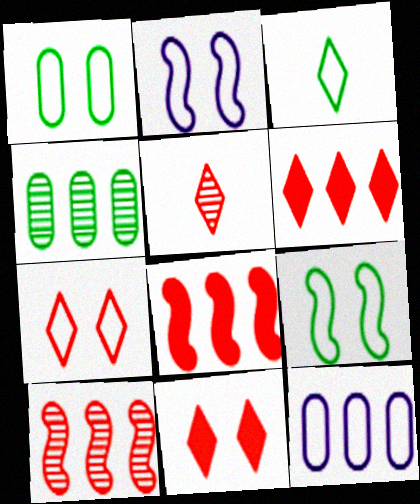[[1, 2, 7], 
[5, 6, 7]]